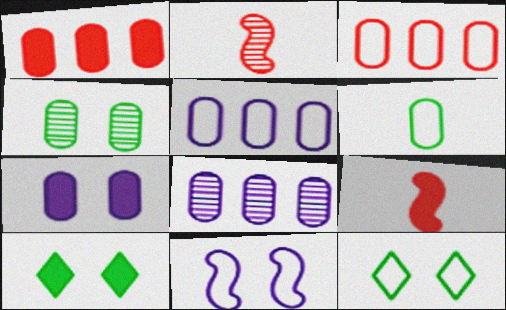[[2, 5, 10], 
[8, 9, 12]]